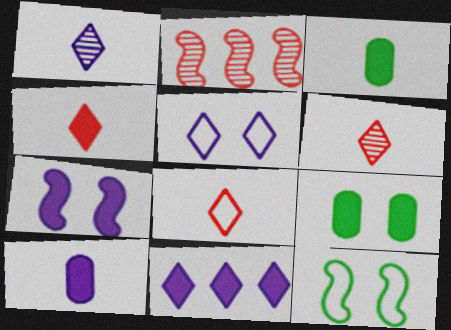[[1, 5, 11], 
[2, 3, 5], 
[4, 6, 8], 
[7, 10, 11]]